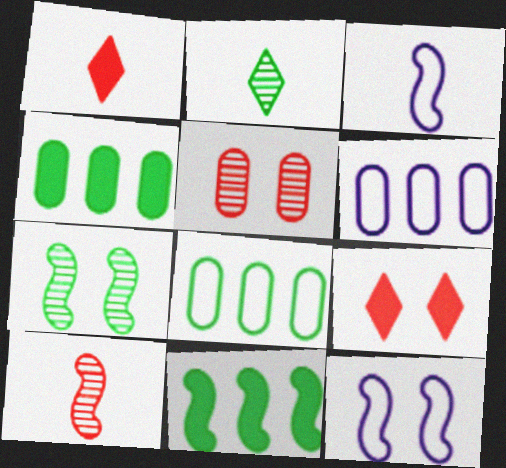[[1, 6, 7], 
[10, 11, 12]]